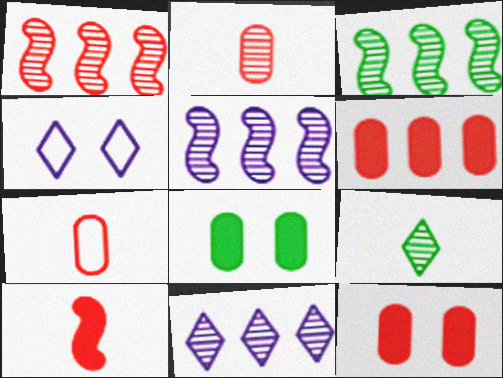[[1, 3, 5]]